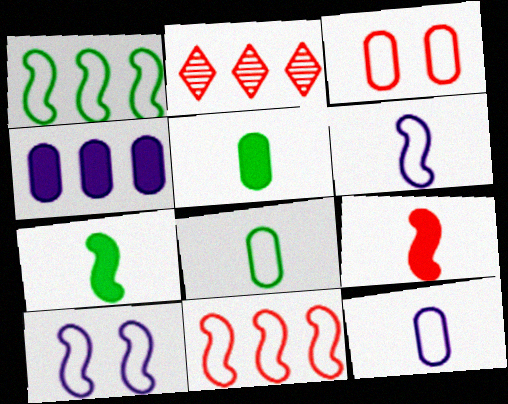[[1, 2, 4], 
[2, 3, 9], 
[2, 5, 10]]